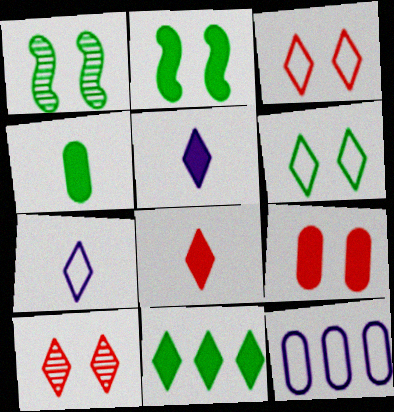[[1, 8, 12], 
[2, 4, 11], 
[7, 10, 11]]